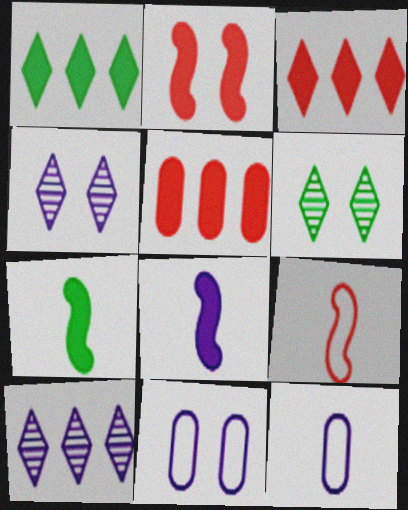[[2, 6, 11], 
[8, 10, 11]]